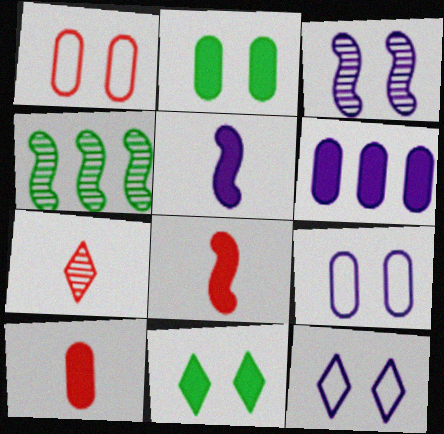[[1, 3, 11], 
[2, 6, 10], 
[4, 10, 12], 
[6, 8, 11]]